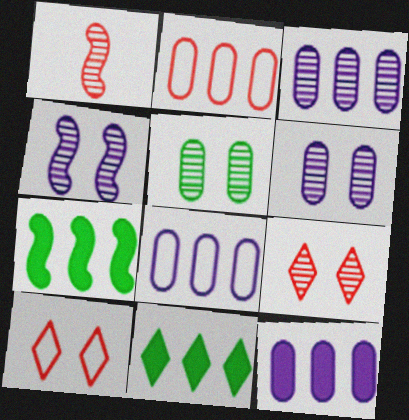[[3, 8, 12], 
[4, 5, 9]]